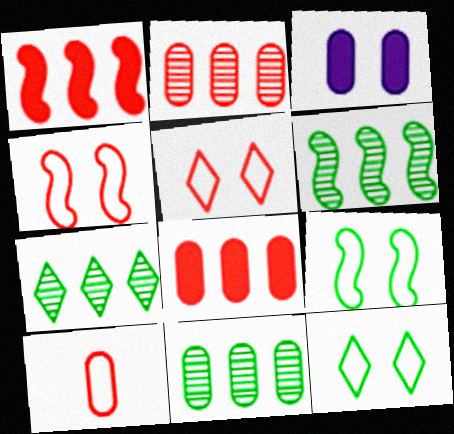[[3, 10, 11], 
[6, 7, 11]]